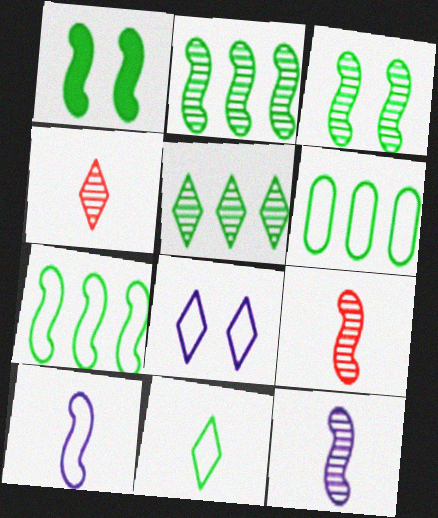[]